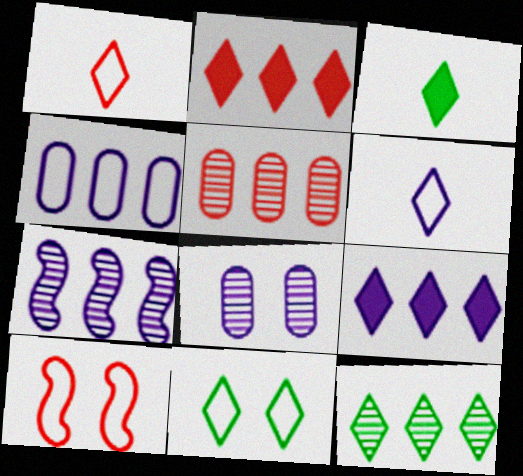[[3, 11, 12], 
[4, 7, 9], 
[5, 7, 12]]